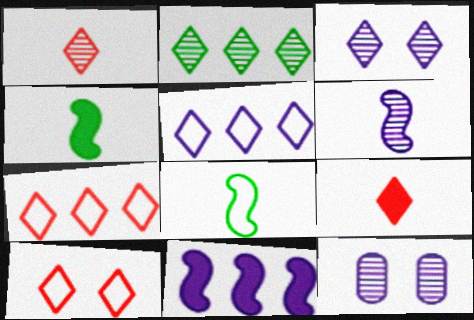[[1, 2, 3], 
[4, 7, 12]]